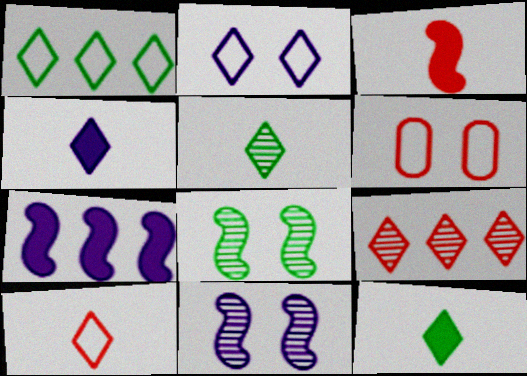[[1, 2, 10], 
[2, 9, 12], 
[3, 6, 9], 
[4, 5, 10], 
[5, 6, 7]]